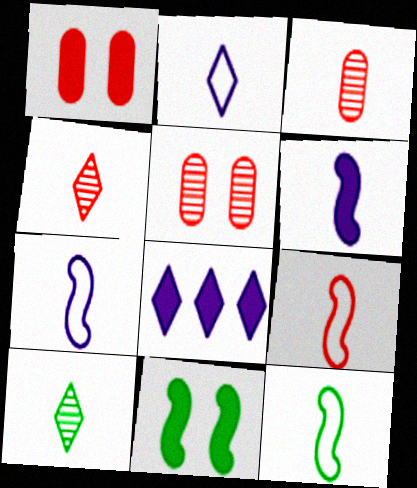[[5, 8, 12], 
[7, 9, 12]]